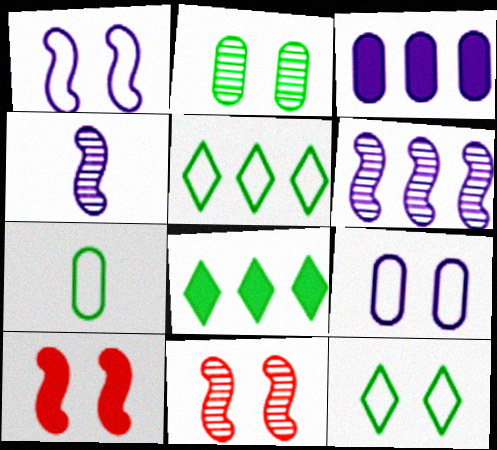[]